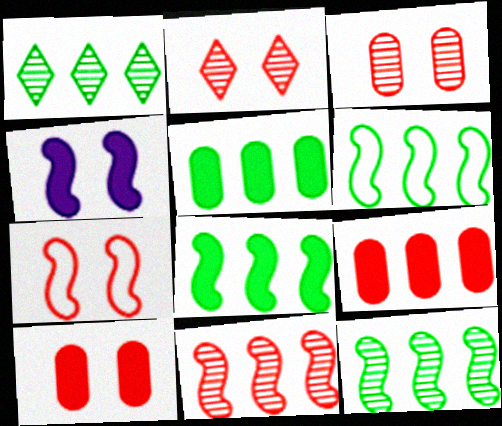[[1, 5, 6], 
[2, 7, 10], 
[6, 8, 12]]